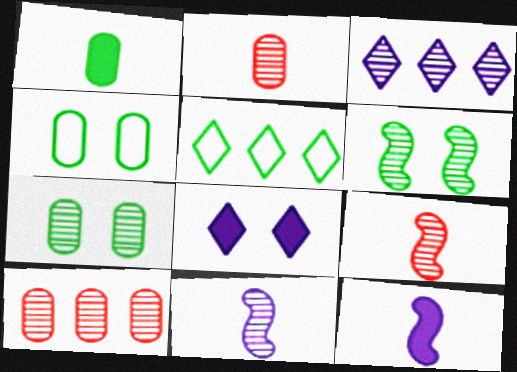[[1, 5, 6], 
[2, 3, 6], 
[3, 7, 9]]